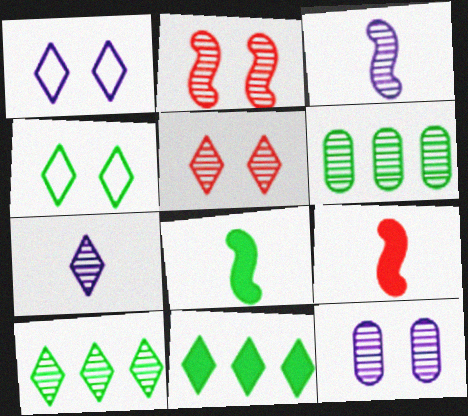[[1, 6, 9], 
[2, 6, 7], 
[3, 5, 6], 
[4, 6, 8], 
[5, 7, 10]]